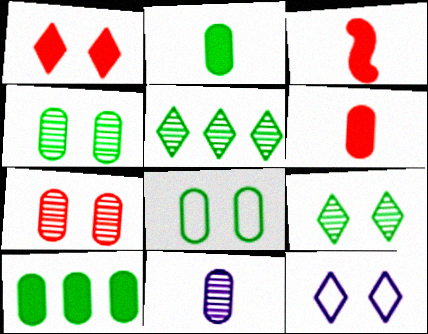[[1, 9, 12]]